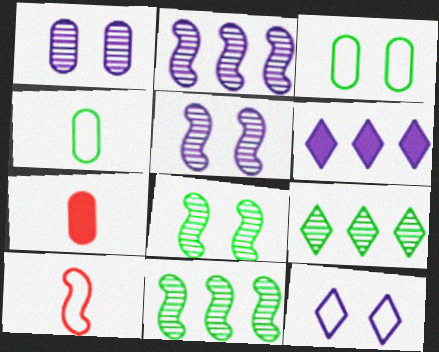[[7, 11, 12]]